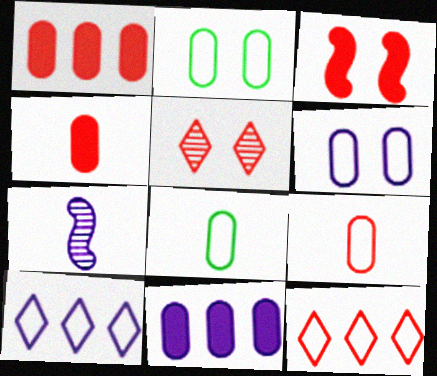[]